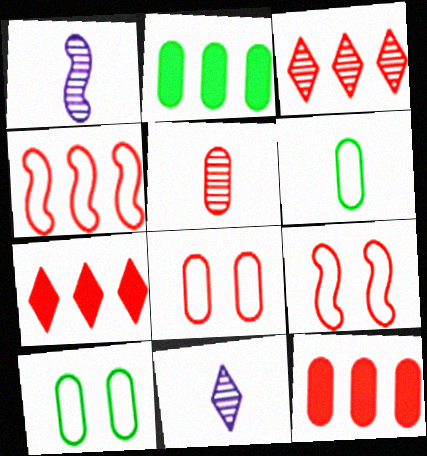[[1, 7, 10], 
[2, 9, 11], 
[3, 4, 12], 
[5, 7, 9], 
[5, 8, 12]]